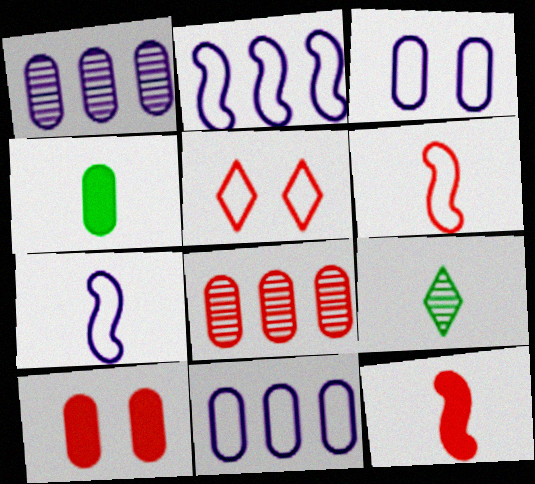[[2, 9, 10], 
[3, 4, 8], 
[5, 8, 12]]